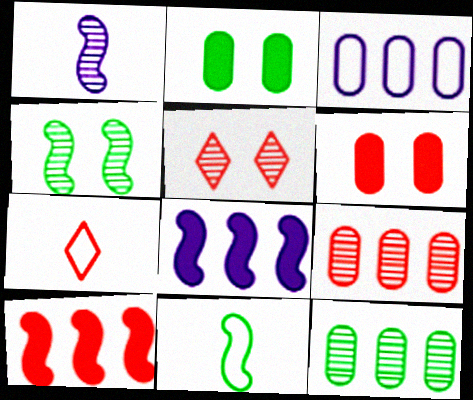[[1, 5, 12]]